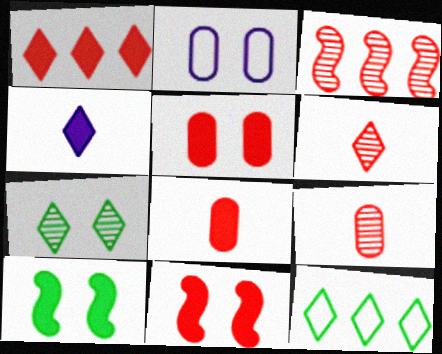[[1, 8, 11], 
[2, 7, 11]]